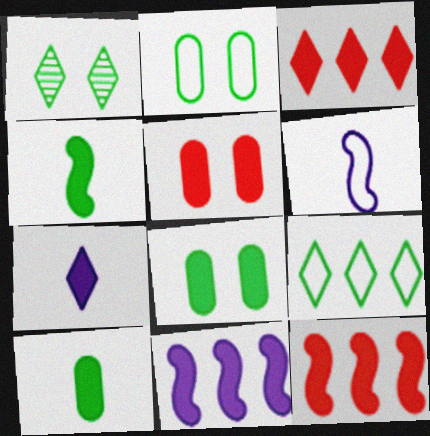[[7, 8, 12]]